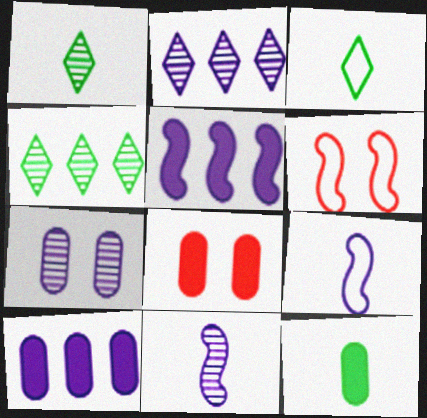[[1, 6, 10], 
[2, 6, 12], 
[2, 7, 11], 
[4, 8, 9], 
[8, 10, 12]]